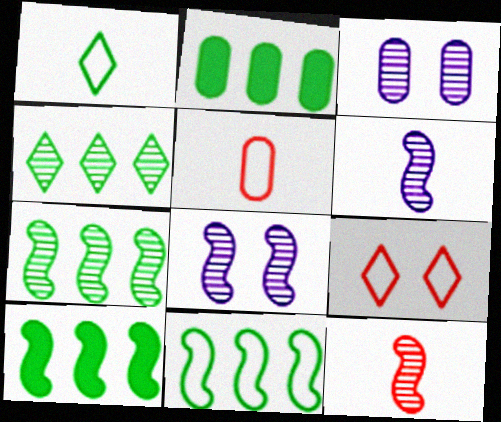[[2, 3, 5], 
[2, 4, 11], 
[2, 6, 9], 
[3, 4, 12], 
[7, 8, 12], 
[7, 10, 11]]